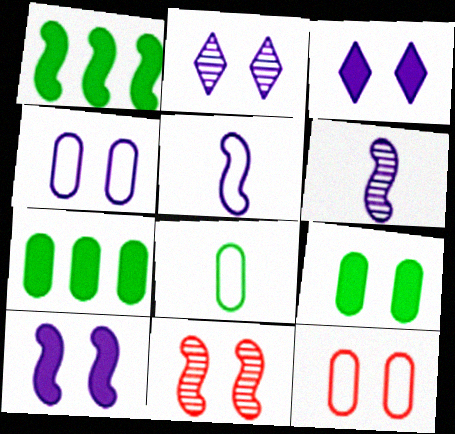[[1, 5, 11], 
[2, 4, 10]]